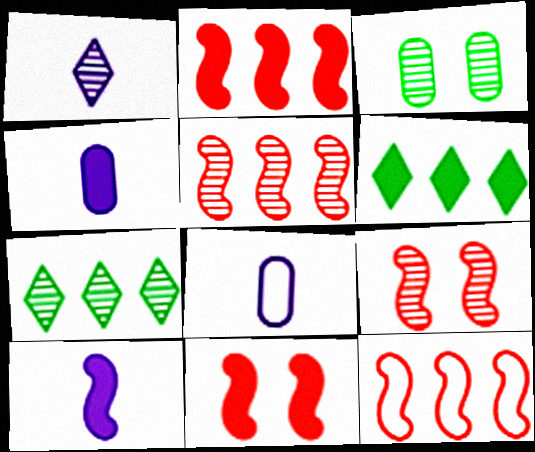[[1, 3, 5], 
[1, 8, 10], 
[2, 5, 12], 
[4, 6, 11], 
[6, 8, 9], 
[7, 8, 11]]